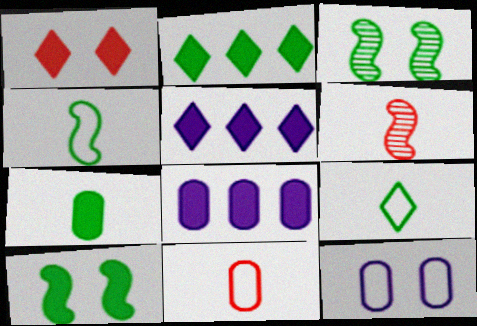[[1, 3, 12], 
[2, 6, 12], 
[2, 7, 10], 
[3, 5, 11]]